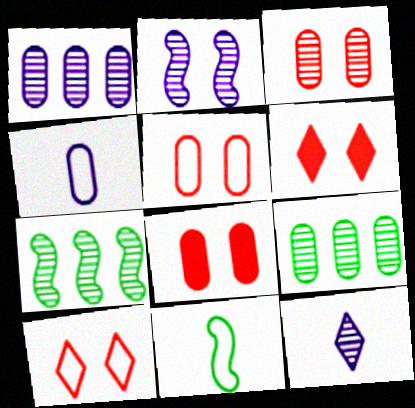[[1, 2, 12], 
[1, 6, 11], 
[3, 5, 8], 
[3, 7, 12], 
[4, 6, 7], 
[4, 8, 9]]